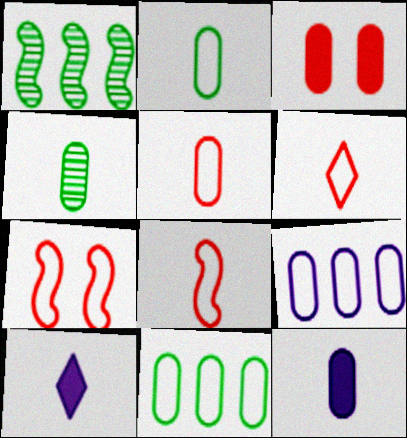[[3, 4, 9], 
[4, 5, 12], 
[4, 8, 10], 
[5, 6, 8]]